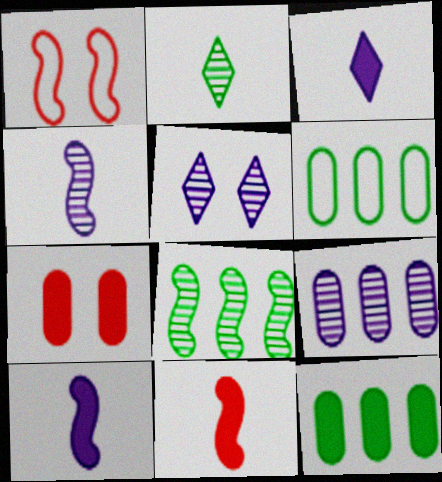[[1, 8, 10], 
[4, 5, 9], 
[5, 6, 11]]